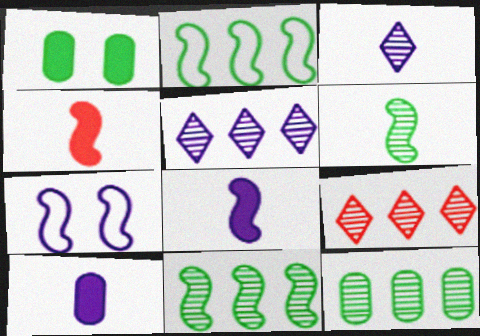[[4, 7, 11], 
[5, 7, 10]]